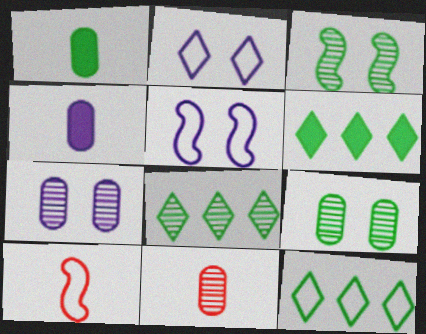[[1, 3, 12], 
[5, 6, 11], 
[6, 7, 10], 
[6, 8, 12]]